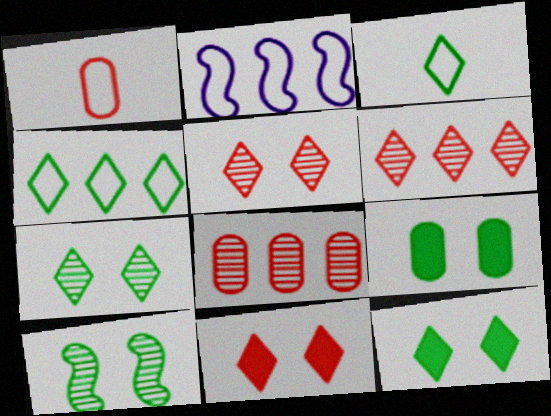[]